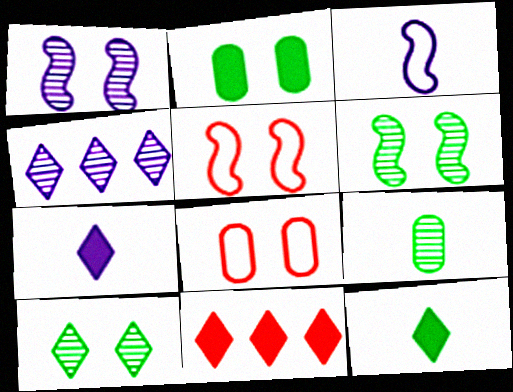[]